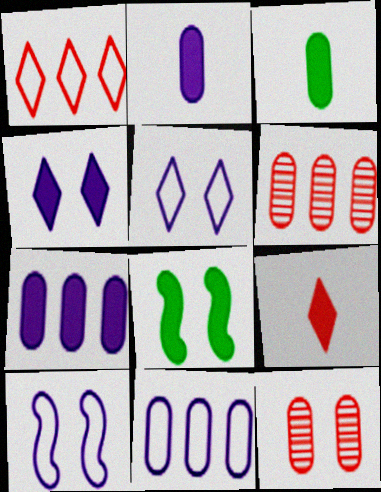[[3, 11, 12], 
[5, 8, 12], 
[7, 8, 9]]